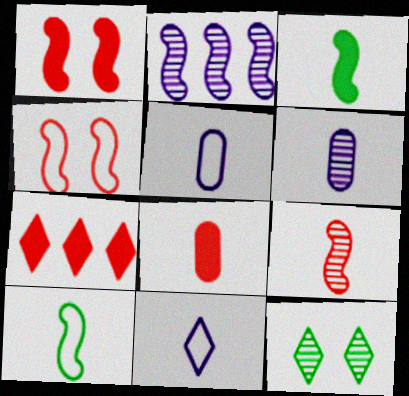[[1, 2, 10], 
[1, 7, 8], 
[2, 3, 4], 
[7, 11, 12]]